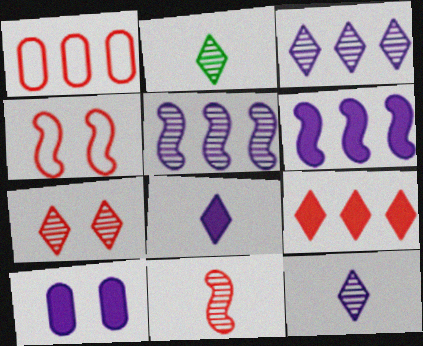[[2, 3, 7], 
[6, 8, 10]]